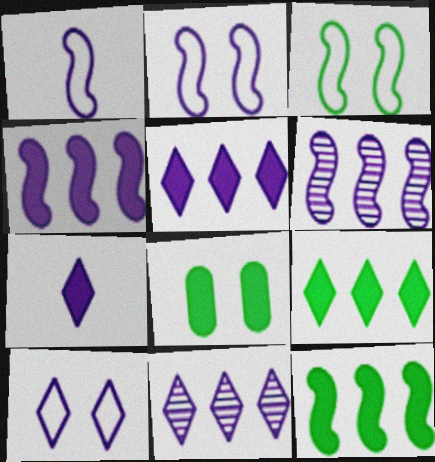[[7, 10, 11]]